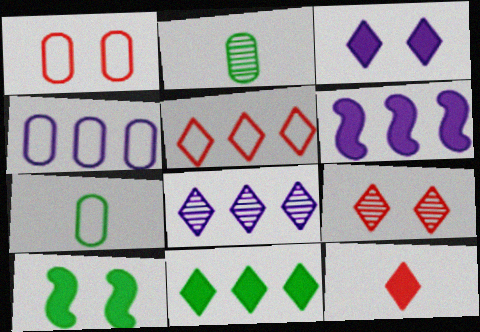[[1, 4, 7], 
[3, 11, 12], 
[4, 6, 8], 
[5, 8, 11], 
[5, 9, 12], 
[6, 7, 9]]